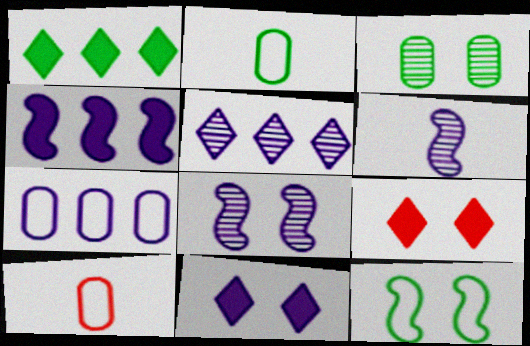[[1, 8, 10], 
[4, 5, 7], 
[6, 7, 11]]